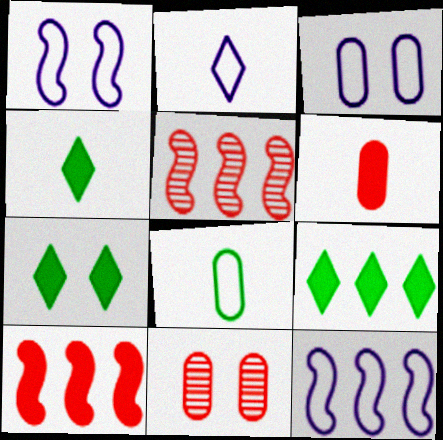[[1, 7, 11], 
[2, 3, 12], 
[3, 4, 5], 
[4, 7, 9], 
[4, 11, 12]]